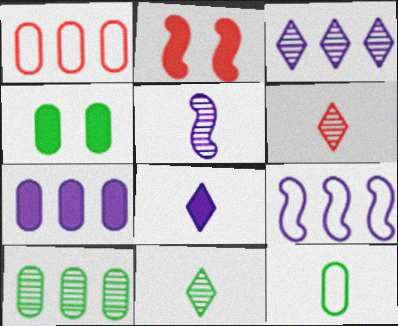[[1, 2, 6], 
[1, 7, 10], 
[2, 3, 12], 
[3, 7, 9], 
[4, 6, 9], 
[4, 10, 12]]